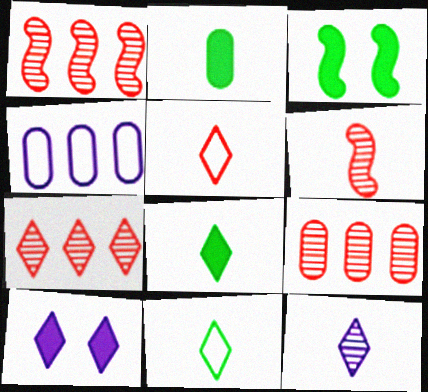[[1, 7, 9], 
[5, 8, 12], 
[7, 10, 11]]